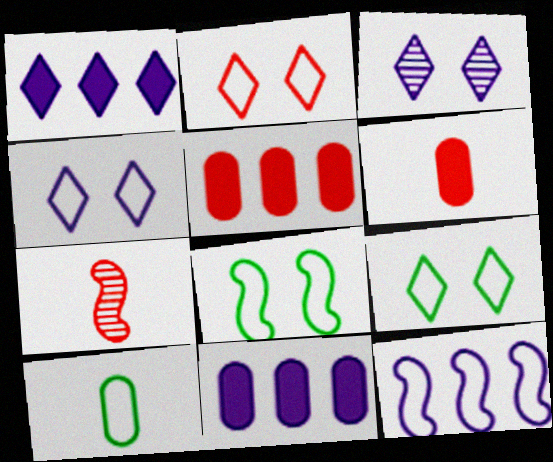[[2, 4, 9], 
[2, 5, 7], 
[2, 10, 12], 
[7, 9, 11]]